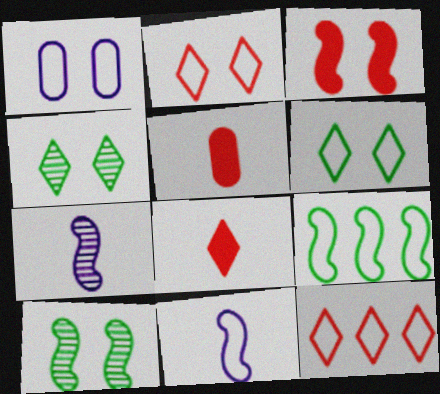[[1, 3, 4], 
[3, 7, 9]]